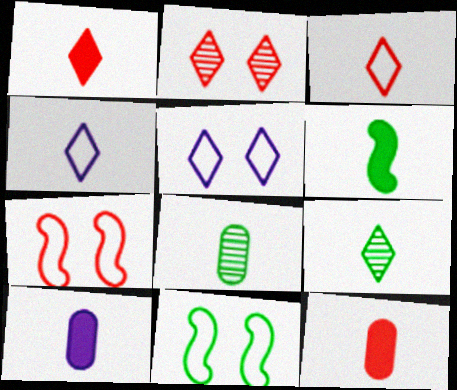[[1, 4, 9], 
[1, 6, 10]]